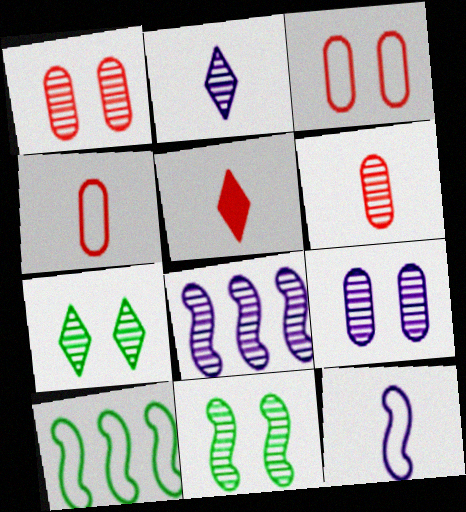[[2, 8, 9], 
[5, 9, 10], 
[6, 7, 8]]